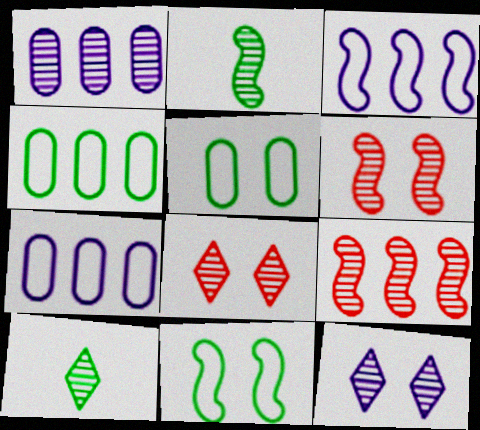[[1, 2, 8], 
[1, 6, 10]]